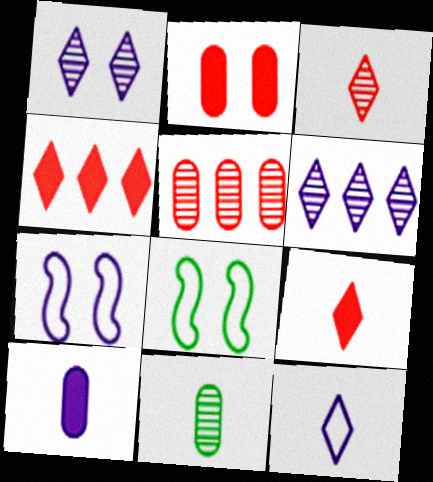[[1, 2, 8], 
[4, 7, 11], 
[6, 7, 10]]